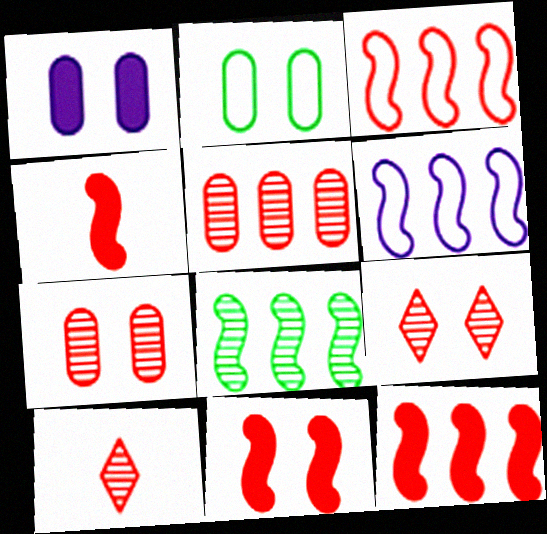[[1, 2, 7], 
[4, 11, 12], 
[6, 8, 12]]